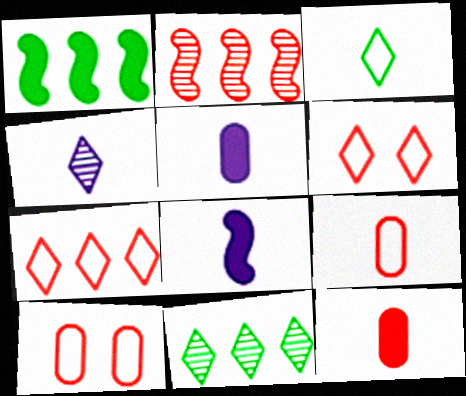[[1, 4, 10], 
[2, 6, 12], 
[8, 10, 11]]